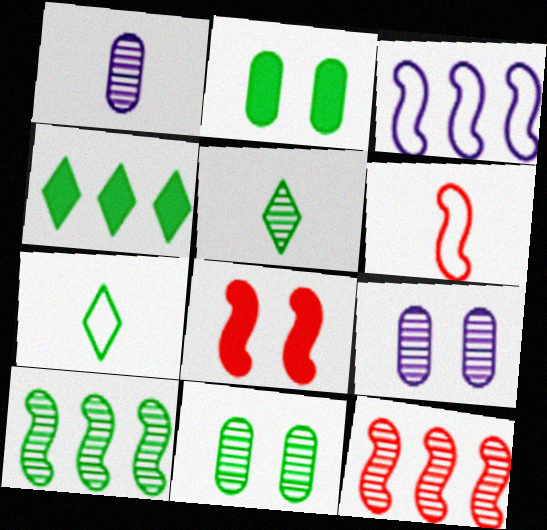[[2, 7, 10], 
[4, 6, 9], 
[5, 9, 12], 
[5, 10, 11], 
[6, 8, 12]]